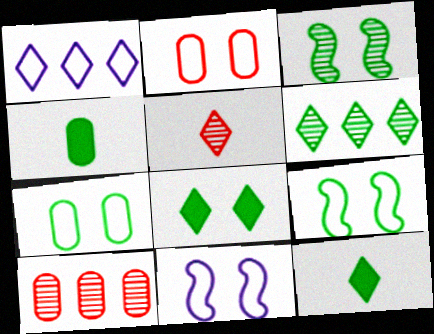[[1, 5, 8], 
[3, 7, 8], 
[4, 6, 9], 
[10, 11, 12]]